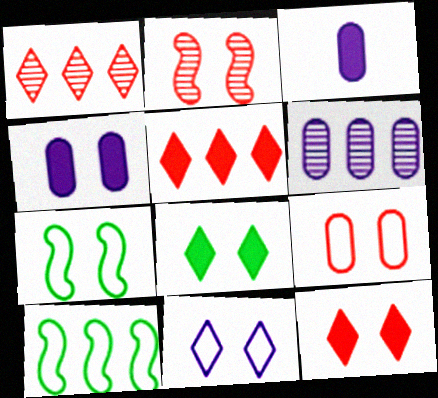[[1, 3, 7], 
[2, 9, 12], 
[5, 6, 10], 
[7, 9, 11]]